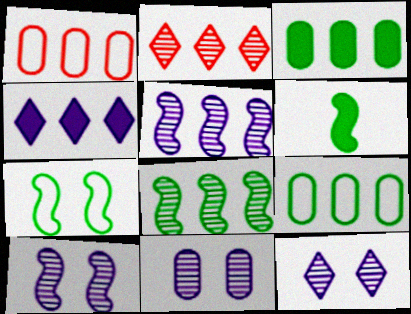[[1, 4, 8], 
[1, 6, 12], 
[6, 7, 8], 
[10, 11, 12]]